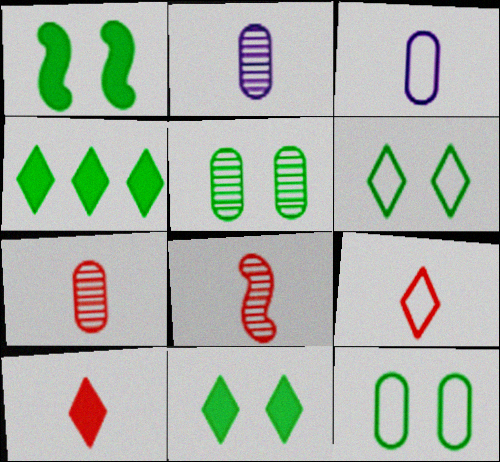[[1, 5, 6]]